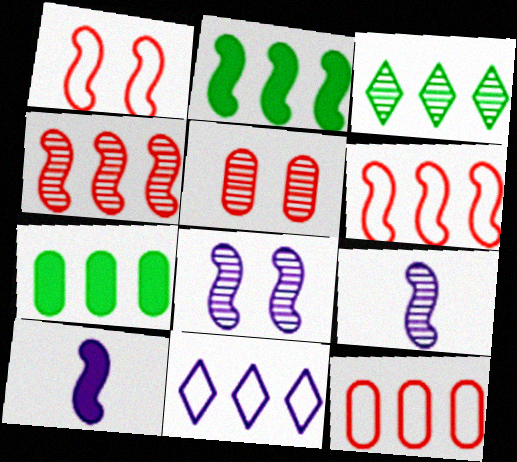[[1, 2, 9], 
[3, 5, 9], 
[4, 7, 11]]